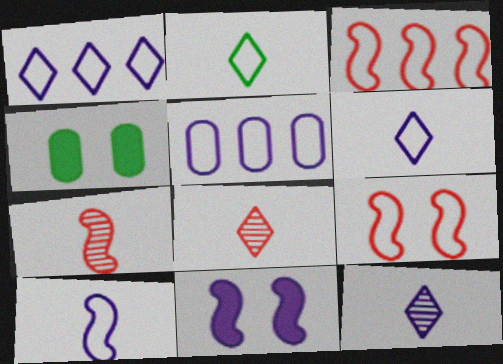[[1, 4, 7], 
[2, 5, 9], 
[3, 4, 12], 
[5, 11, 12]]